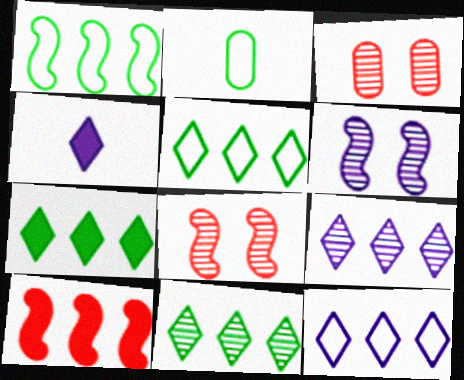[[1, 3, 4], 
[5, 7, 11]]